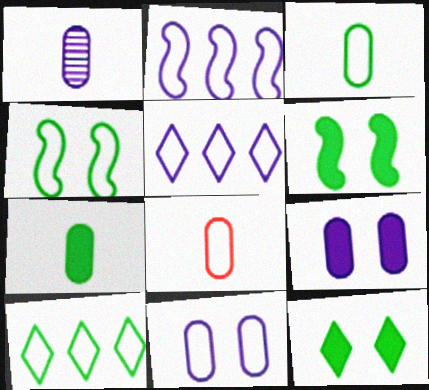[[1, 7, 8], 
[3, 4, 10], 
[4, 5, 8]]